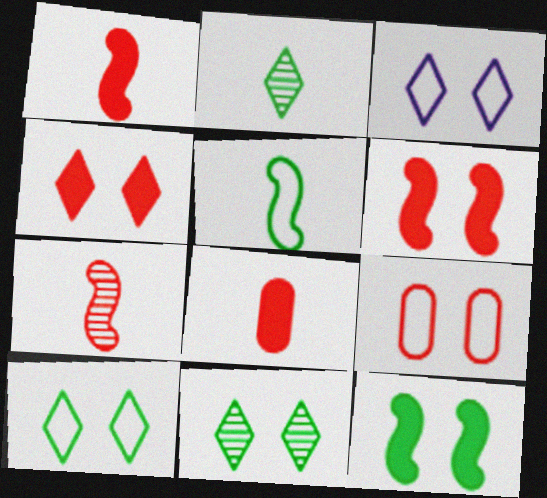[[3, 4, 11]]